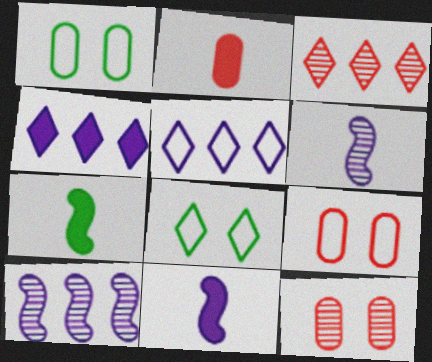[[1, 3, 11], 
[2, 8, 10], 
[5, 7, 12]]